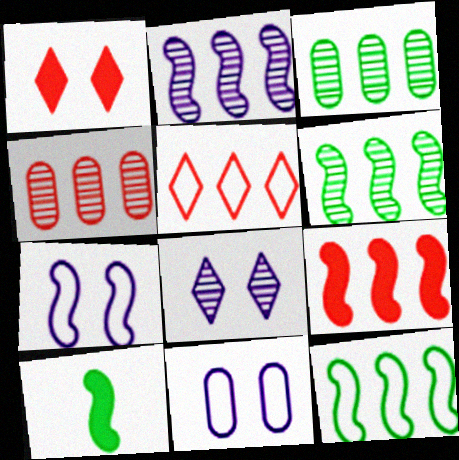[[2, 9, 12], 
[4, 5, 9]]